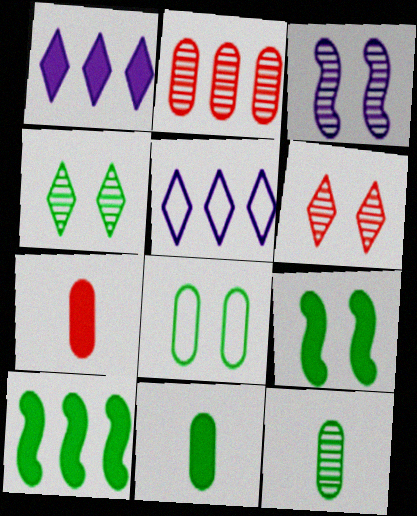[[1, 7, 9], 
[2, 5, 10], 
[4, 8, 9]]